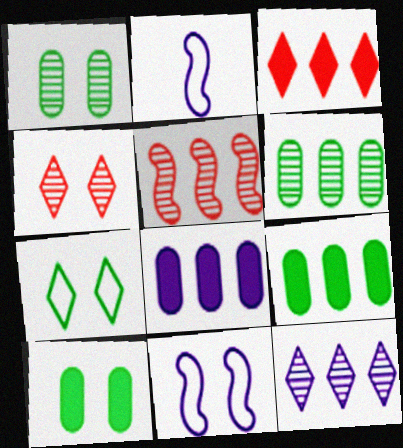[[1, 2, 3], 
[2, 4, 9], 
[4, 10, 11], 
[5, 6, 12]]